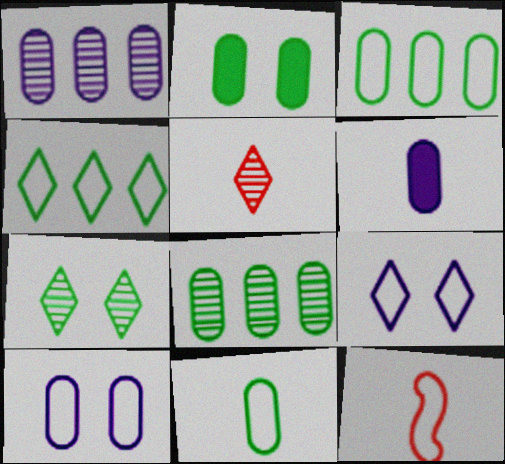[[1, 6, 10], 
[2, 8, 11], 
[3, 9, 12], 
[4, 10, 12]]